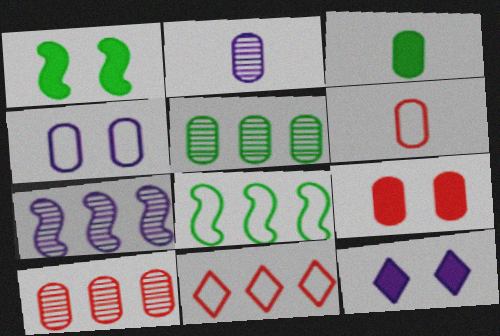[[1, 2, 11], 
[1, 9, 12], 
[2, 3, 6], 
[3, 4, 10], 
[6, 9, 10]]